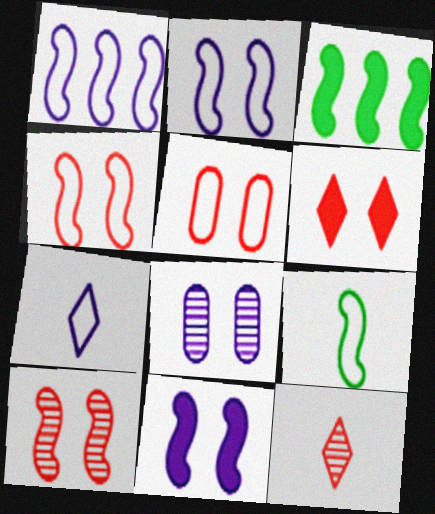[[1, 4, 9], 
[5, 6, 10]]